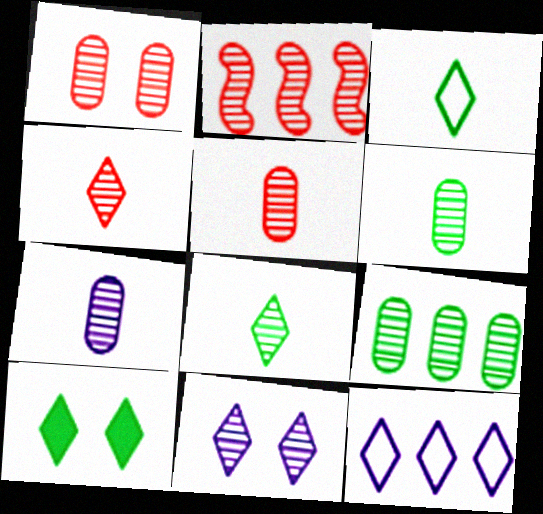[[1, 2, 4], 
[1, 7, 9], 
[2, 6, 11], 
[4, 10, 12], 
[5, 6, 7]]